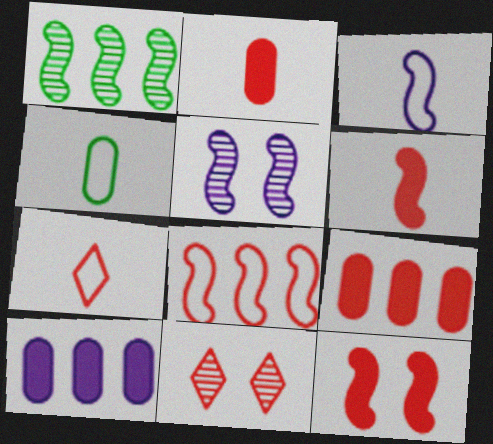[[1, 3, 12], 
[2, 8, 11], 
[3, 4, 7]]